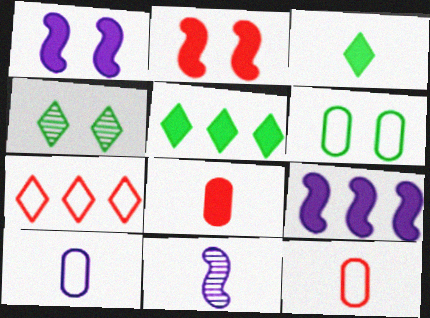[[1, 5, 8], 
[3, 11, 12], 
[4, 9, 12]]